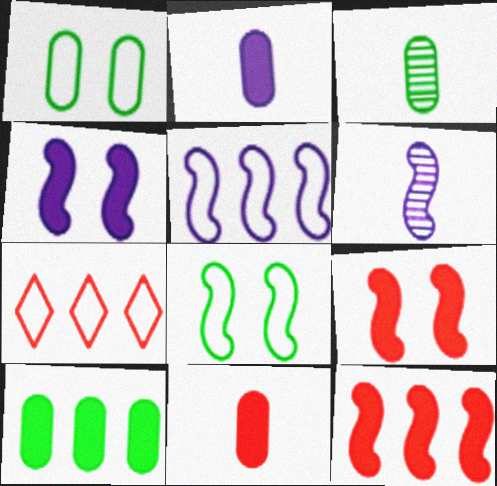[[1, 3, 10], 
[3, 4, 7], 
[4, 5, 6], 
[6, 8, 12]]